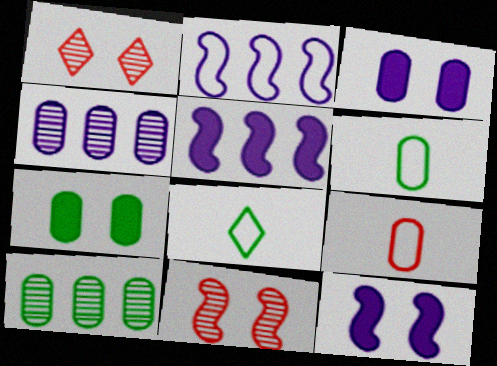[[1, 5, 6], 
[3, 9, 10], 
[4, 7, 9], 
[6, 7, 10]]